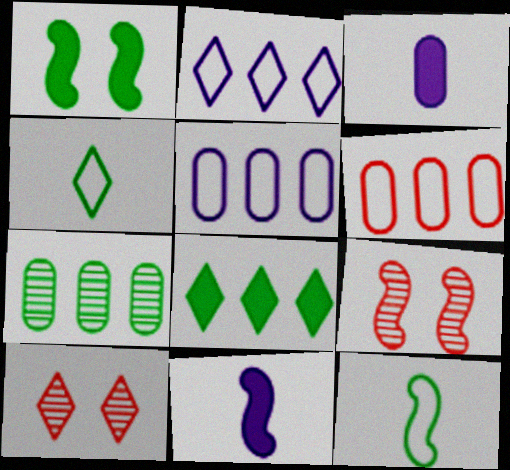[[1, 4, 7]]